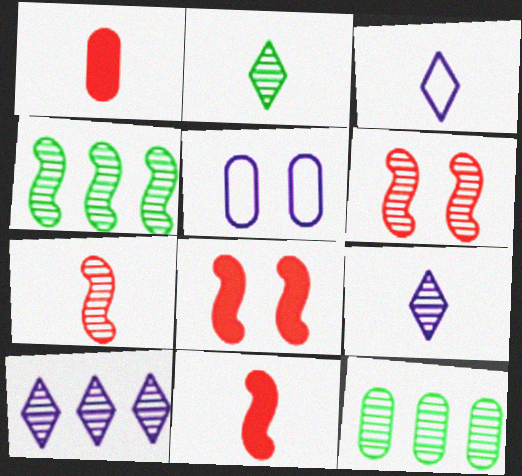[[1, 5, 12], 
[3, 8, 12], 
[6, 9, 12]]